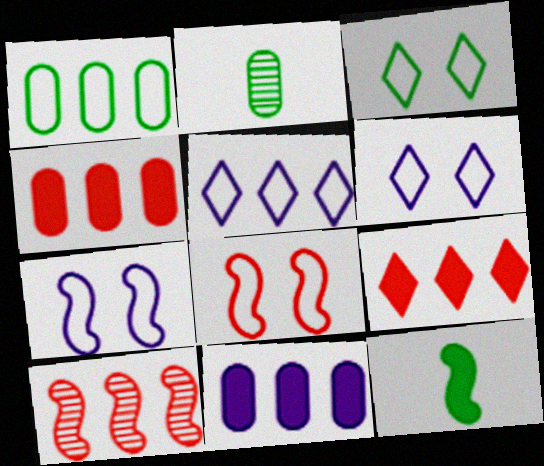[[2, 7, 9], 
[7, 10, 12]]